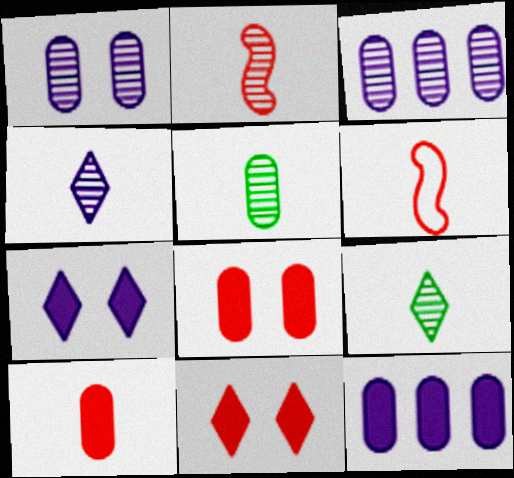[[2, 4, 5]]